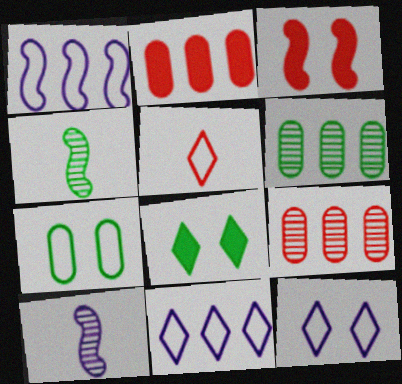[[1, 3, 4], 
[1, 5, 7], 
[2, 4, 12], 
[3, 5, 9]]